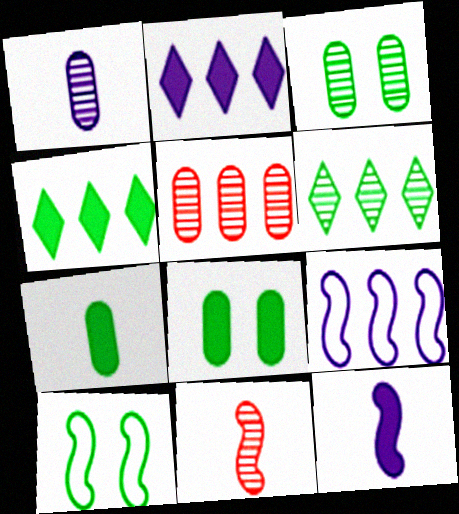[[1, 3, 5], 
[4, 5, 9], 
[6, 7, 10]]